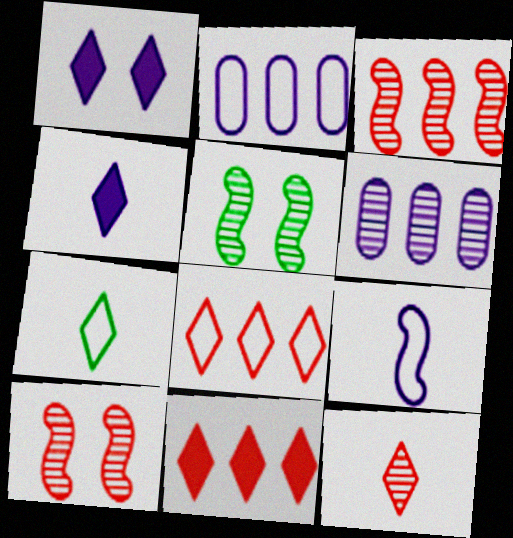[[1, 6, 9], 
[4, 7, 12], 
[5, 6, 12]]